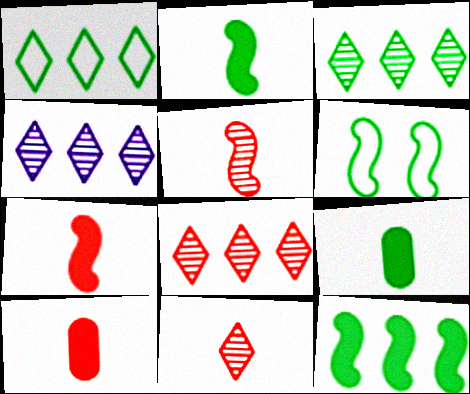[[3, 4, 8], 
[3, 6, 9], 
[4, 6, 10]]